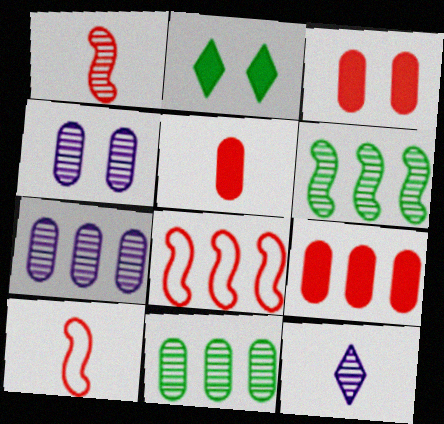[[2, 7, 10], 
[3, 5, 9]]